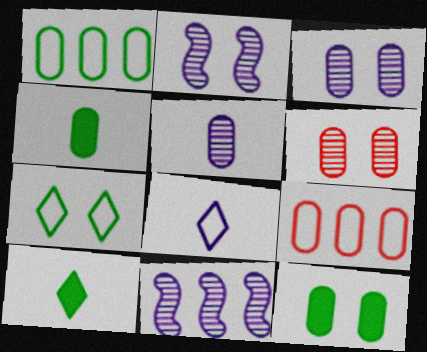[[2, 9, 10], 
[3, 4, 9], 
[5, 9, 12]]